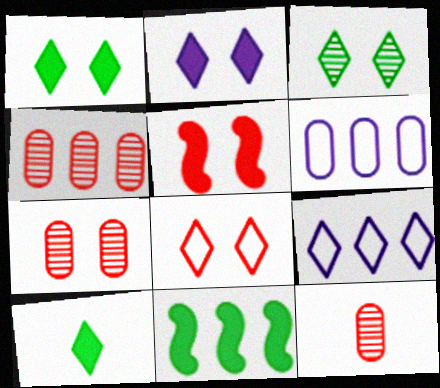[[2, 3, 8], 
[4, 7, 12], 
[4, 9, 11], 
[5, 7, 8]]